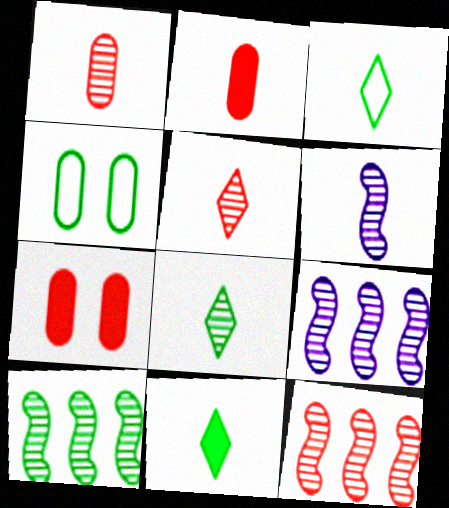[[1, 6, 8], 
[2, 3, 6], 
[3, 7, 9], 
[3, 8, 11], 
[4, 10, 11], 
[9, 10, 12]]